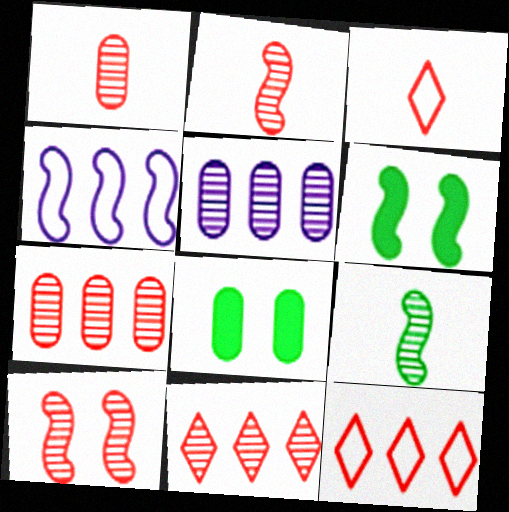[[1, 10, 11], 
[2, 4, 6], 
[3, 5, 6]]